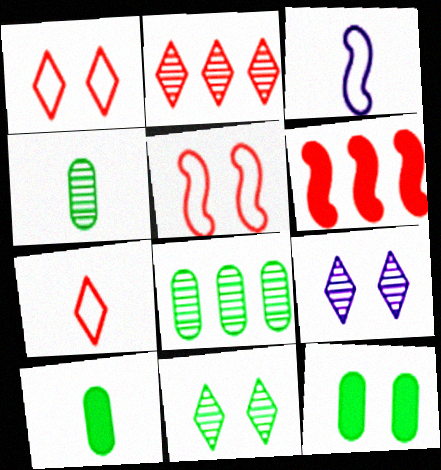[[2, 3, 12], 
[5, 9, 12]]